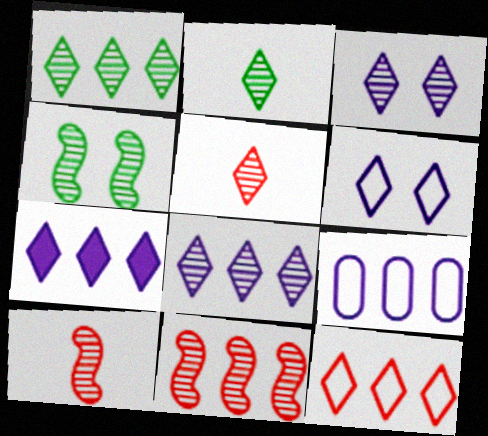[[1, 3, 5], 
[1, 7, 12]]